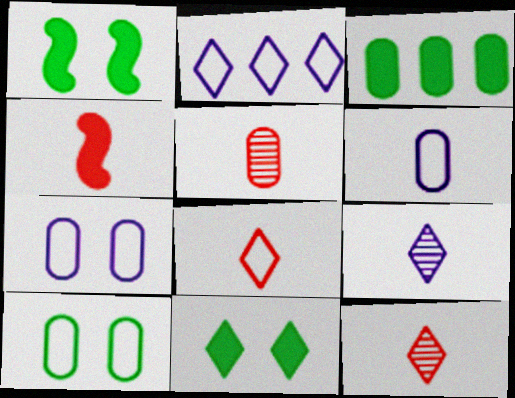[[1, 2, 5], 
[2, 11, 12], 
[3, 5, 7], 
[4, 5, 8]]